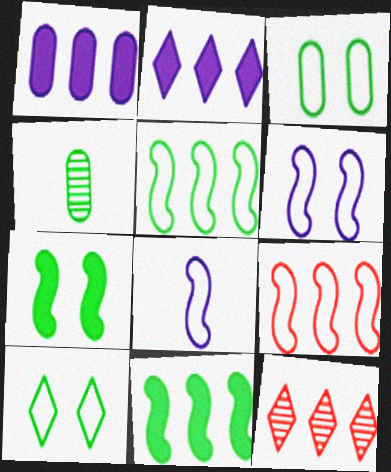[[1, 5, 12], 
[4, 10, 11]]